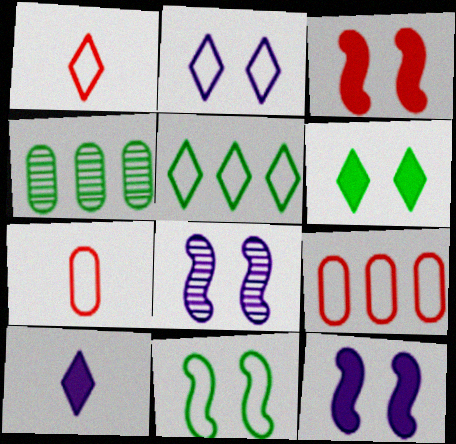[[1, 2, 5], 
[1, 4, 12], 
[3, 8, 11]]